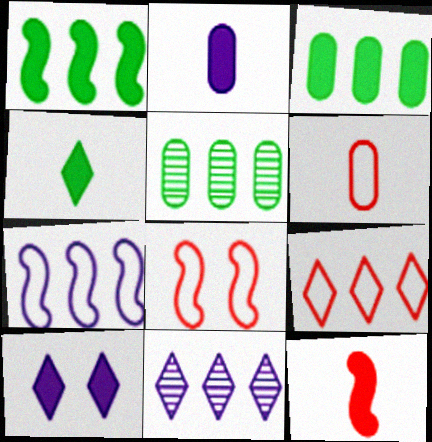[[2, 4, 12], 
[3, 10, 12], 
[6, 8, 9]]